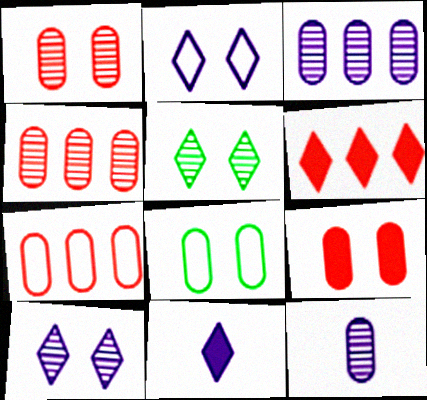[]